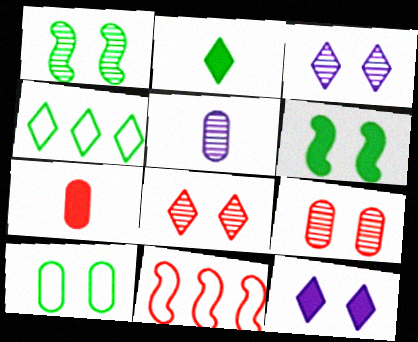[[1, 3, 9], 
[7, 8, 11]]